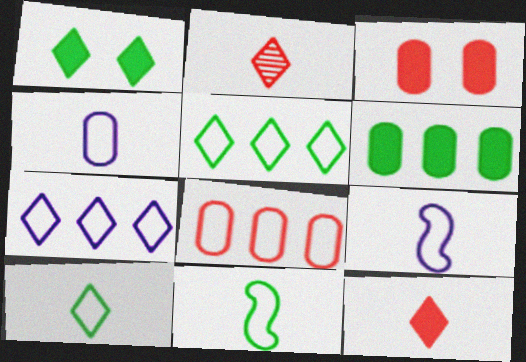[[1, 2, 7]]